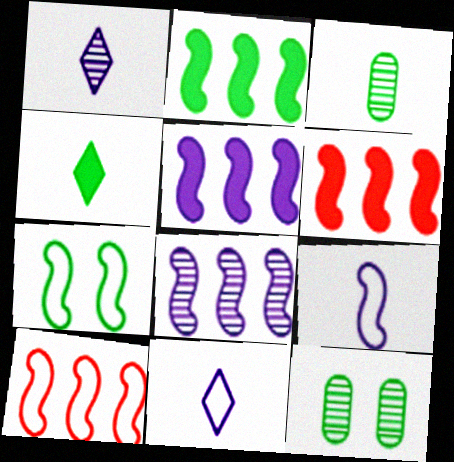[[2, 5, 6], 
[2, 8, 10], 
[6, 11, 12], 
[7, 9, 10]]